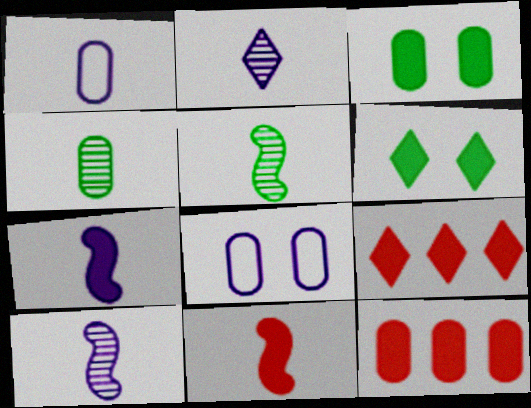[[1, 2, 7], 
[3, 7, 9], 
[4, 8, 12], 
[5, 8, 9], 
[6, 7, 12]]